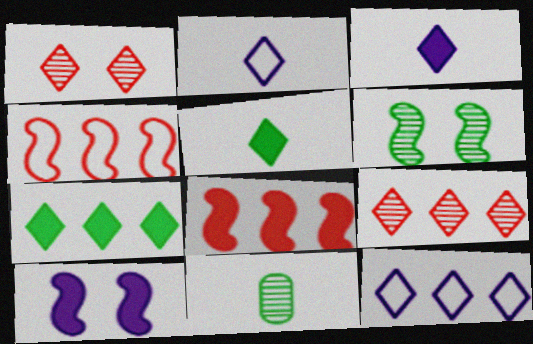[[1, 2, 7], 
[1, 5, 12], 
[7, 9, 12]]